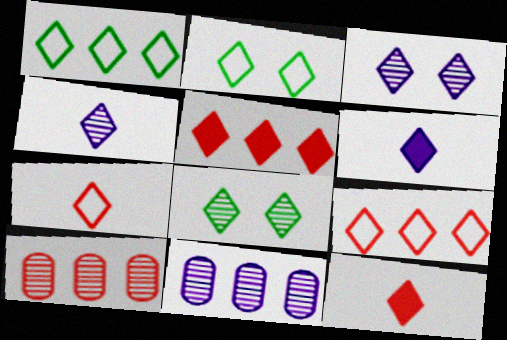[[1, 3, 12], 
[2, 4, 5], 
[6, 8, 9]]